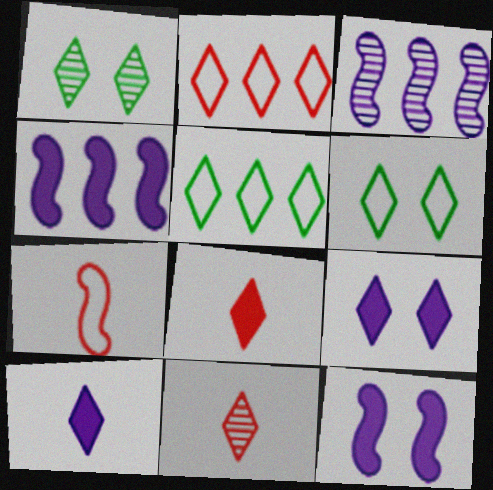[[1, 2, 10], 
[5, 9, 11]]